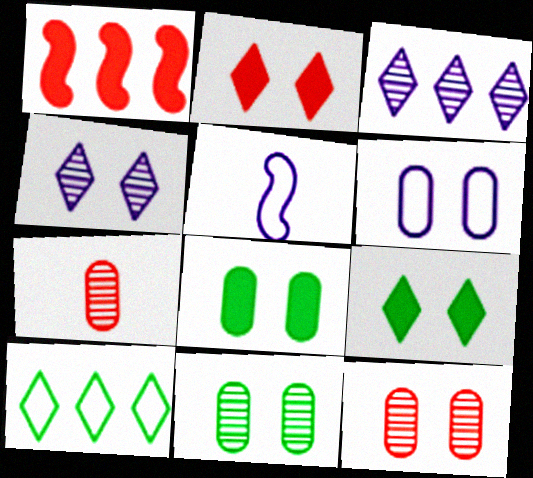[[6, 8, 12]]